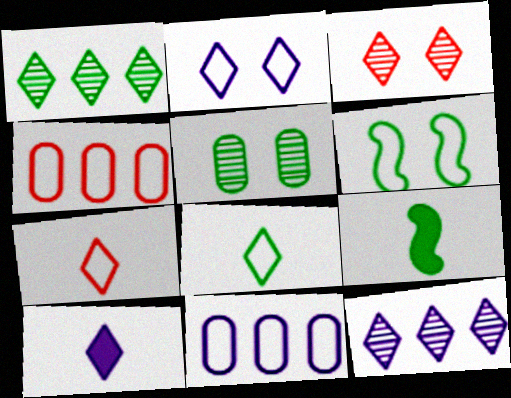[[2, 10, 12], 
[3, 9, 11], 
[6, 7, 11]]